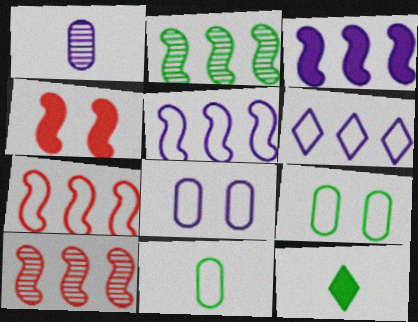[[2, 3, 7], 
[2, 9, 12], 
[8, 10, 12]]